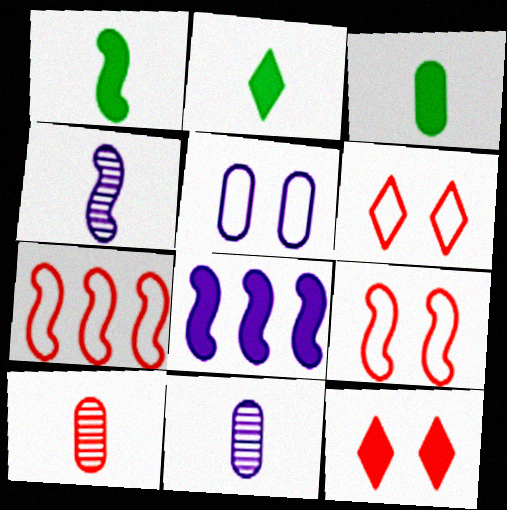[[1, 2, 3], 
[3, 8, 12], 
[7, 10, 12]]